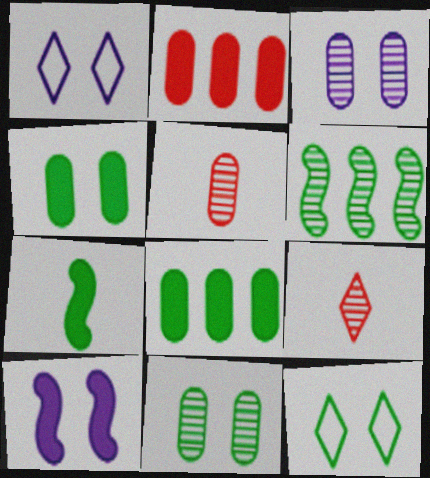[[1, 3, 10], 
[3, 6, 9]]